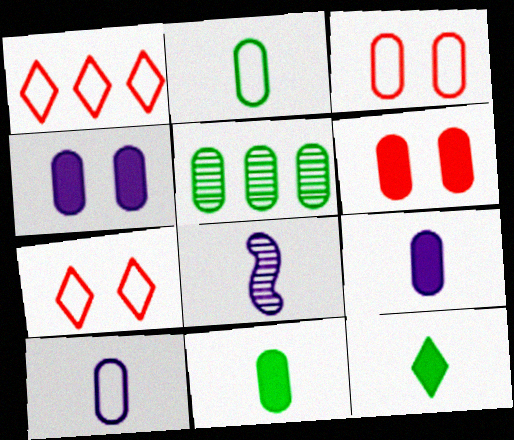[[3, 5, 9], 
[5, 6, 10]]